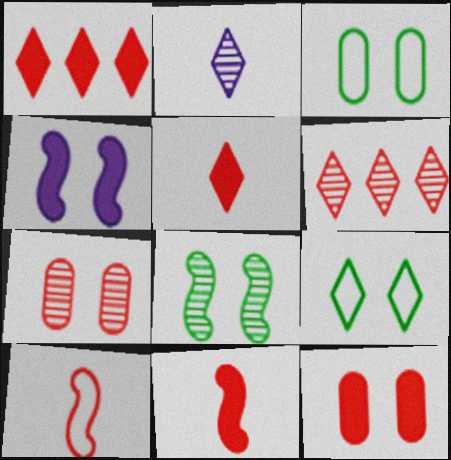[[1, 2, 9], 
[1, 7, 10], 
[1, 11, 12], 
[4, 7, 9], 
[6, 10, 12]]